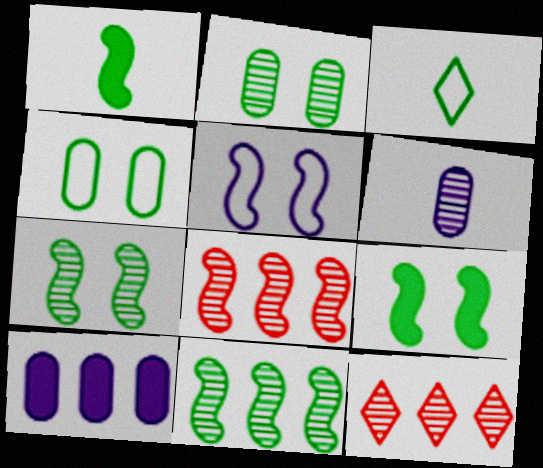[[1, 5, 8], 
[6, 7, 12]]